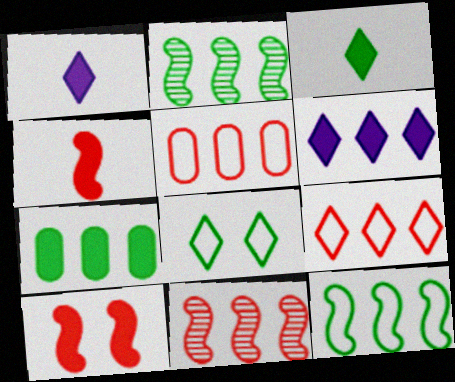[[1, 7, 10], 
[2, 5, 6]]